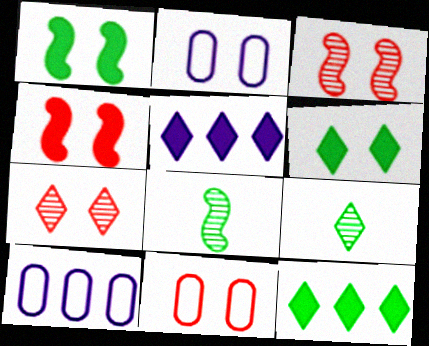[[1, 2, 7], 
[2, 3, 6], 
[4, 7, 11], 
[4, 9, 10], 
[5, 8, 11]]